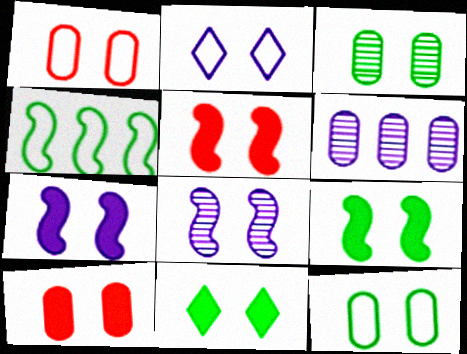[[1, 8, 11], 
[2, 3, 5], 
[5, 7, 9], 
[7, 10, 11]]